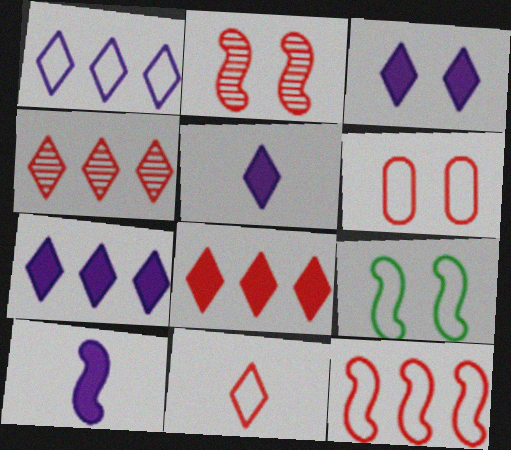[[3, 5, 7], 
[6, 11, 12]]